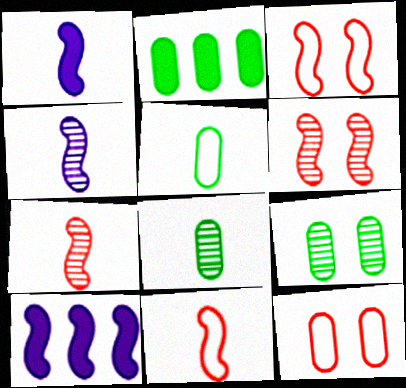[[2, 5, 9]]